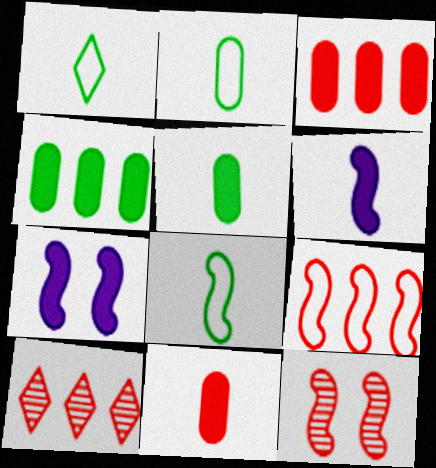[[1, 2, 8], 
[2, 7, 10], 
[3, 9, 10]]